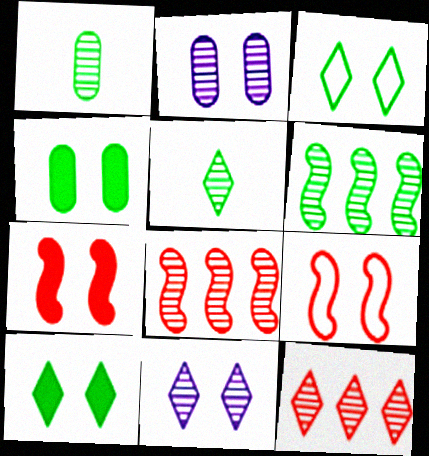[[1, 8, 11], 
[2, 3, 7], 
[2, 5, 8], 
[2, 9, 10], 
[4, 9, 11], 
[5, 11, 12]]